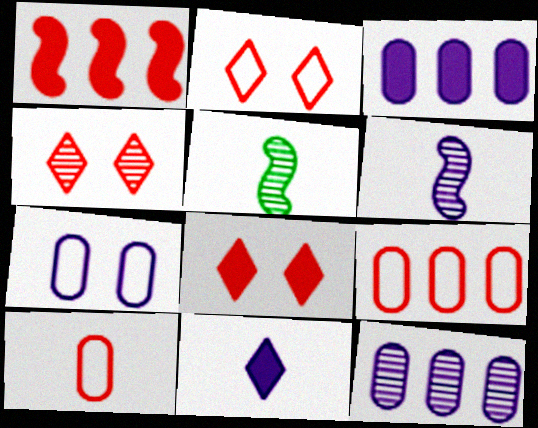[[1, 4, 10], 
[2, 3, 5], 
[2, 4, 8], 
[4, 5, 12], 
[5, 10, 11]]